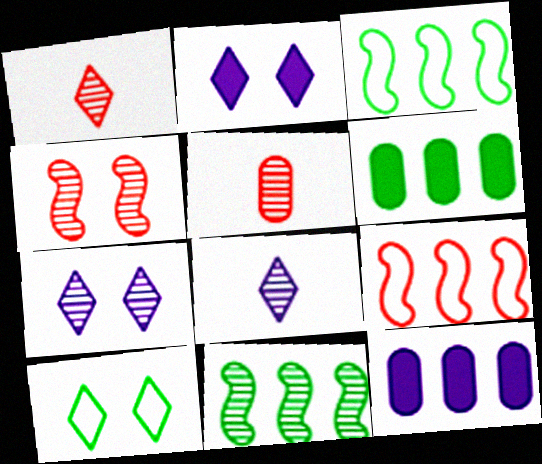[[2, 3, 5], 
[5, 7, 11]]